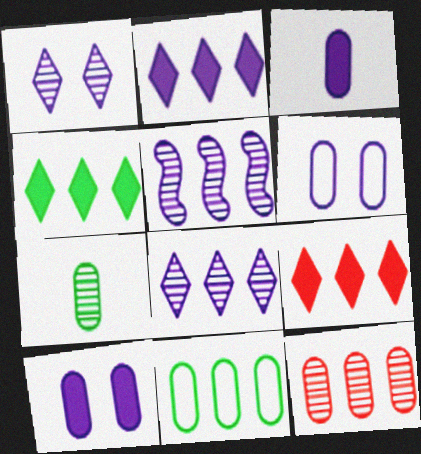[[2, 4, 9], 
[5, 9, 11]]